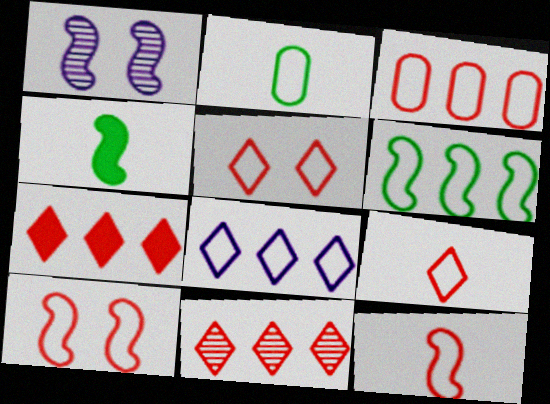[[1, 2, 7], 
[2, 8, 10], 
[3, 5, 12], 
[3, 6, 8], 
[3, 9, 10]]